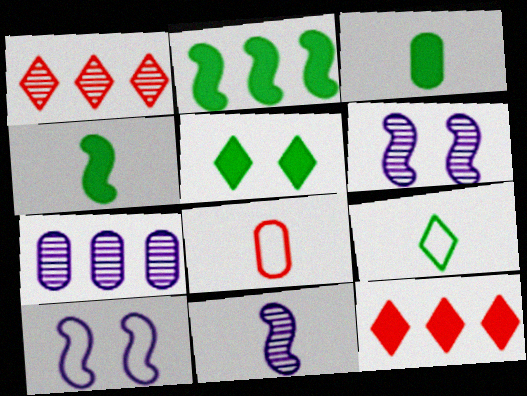[[1, 3, 10], 
[2, 3, 5]]